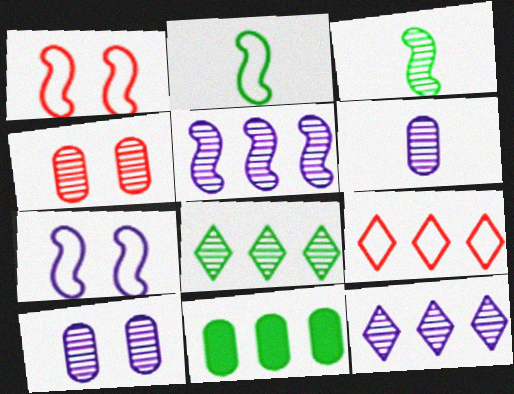[[3, 4, 12], 
[5, 9, 11]]